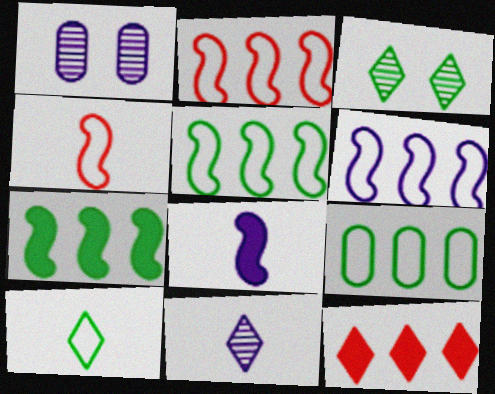[[2, 5, 6]]